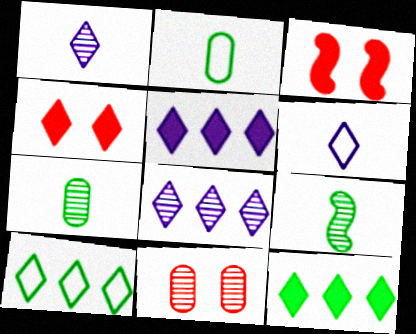[[1, 4, 10], 
[2, 3, 8], 
[8, 9, 11]]